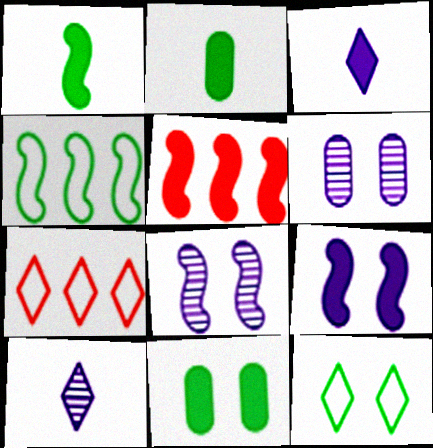[[1, 5, 9], 
[1, 6, 7], 
[2, 7, 8], 
[3, 5, 11]]